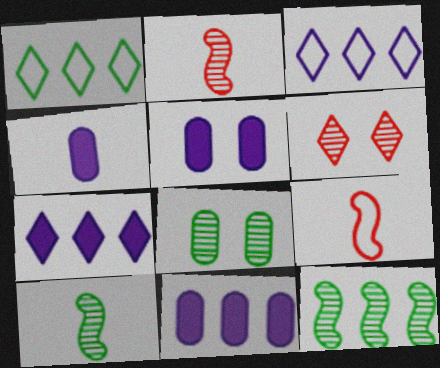[[1, 2, 5], 
[4, 5, 11], 
[7, 8, 9]]